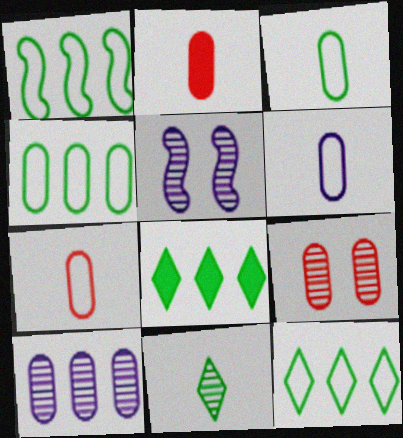[[1, 4, 12], 
[2, 5, 12], 
[3, 6, 7], 
[5, 7, 8]]